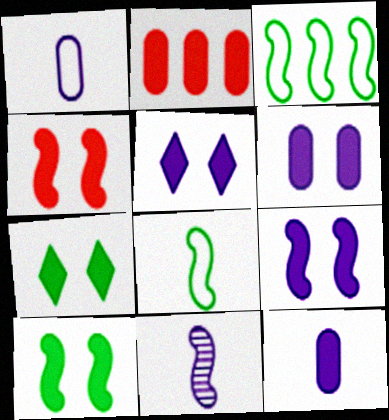[[3, 4, 11], 
[4, 6, 7], 
[4, 9, 10], 
[5, 6, 9]]